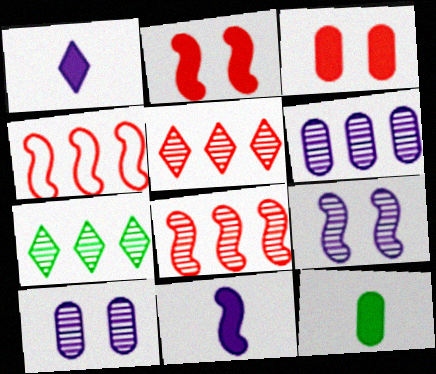[[6, 7, 8]]